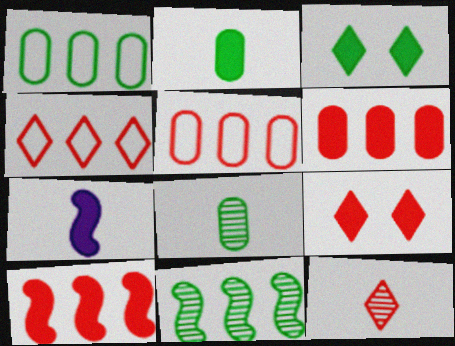[[3, 6, 7], 
[4, 9, 12]]